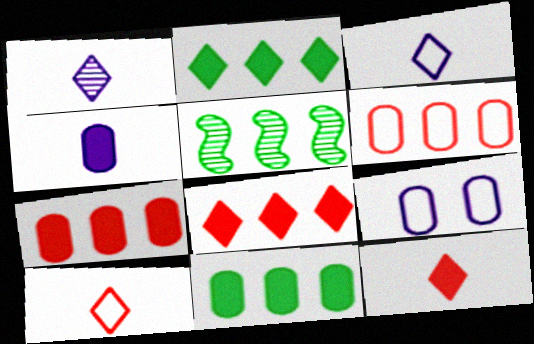[[5, 9, 12]]